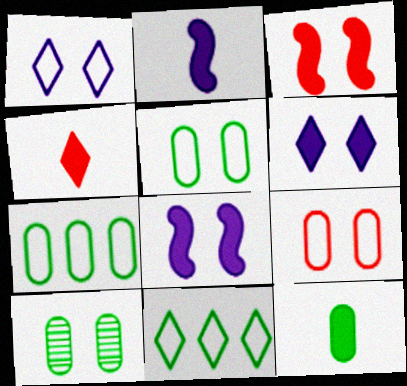[[1, 3, 10], 
[2, 4, 12], 
[7, 10, 12]]